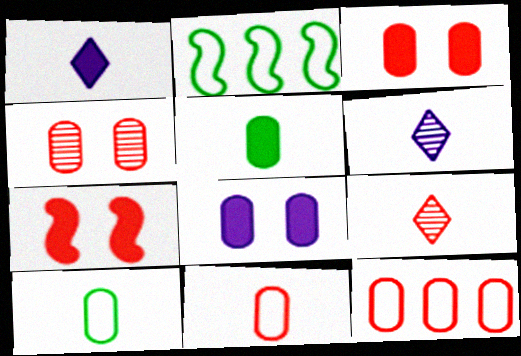[[1, 2, 4], 
[2, 3, 6], 
[2, 8, 9], 
[7, 9, 12]]